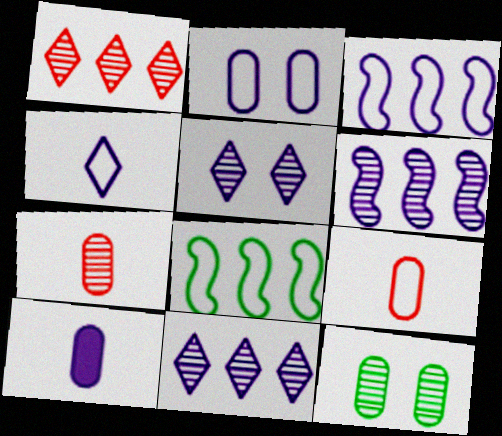[[2, 3, 4], 
[3, 5, 10]]